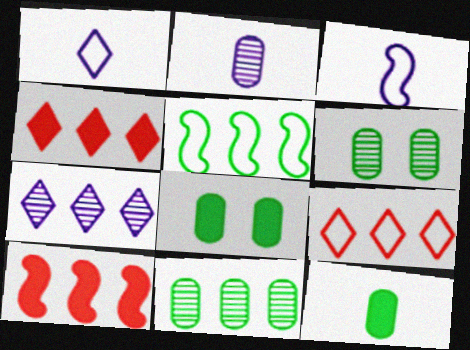[[1, 6, 10], 
[3, 4, 6]]